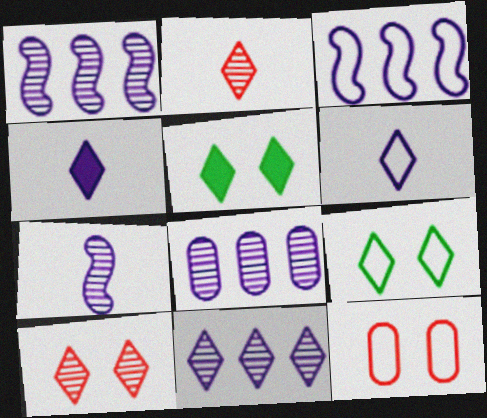[[1, 8, 11]]